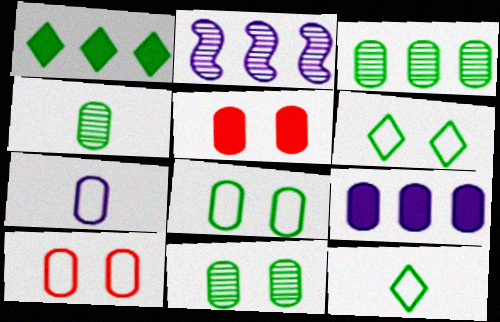[[2, 5, 12], 
[3, 4, 11], 
[3, 5, 7], 
[4, 9, 10]]